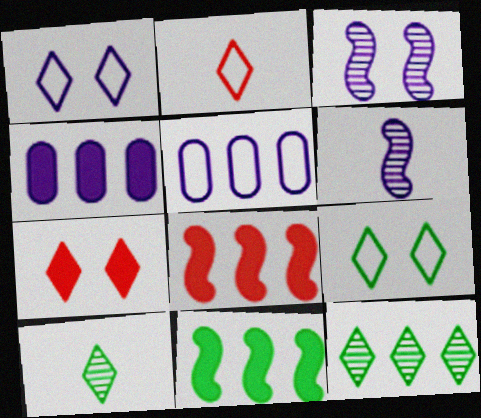[[1, 4, 6], 
[5, 8, 12]]